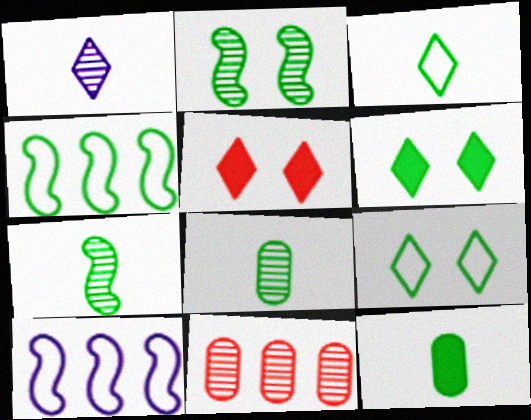[[1, 2, 11], 
[3, 7, 12], 
[4, 6, 8], 
[5, 8, 10]]